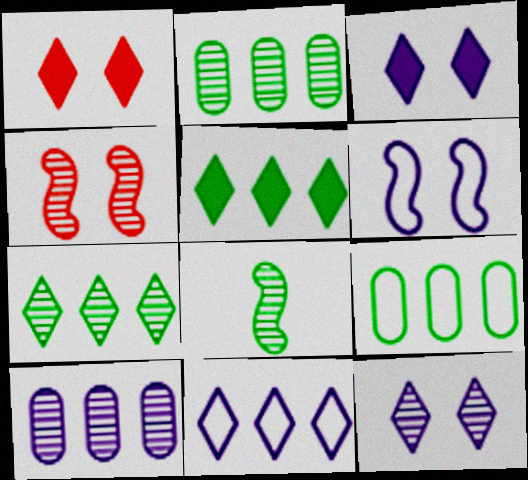[]